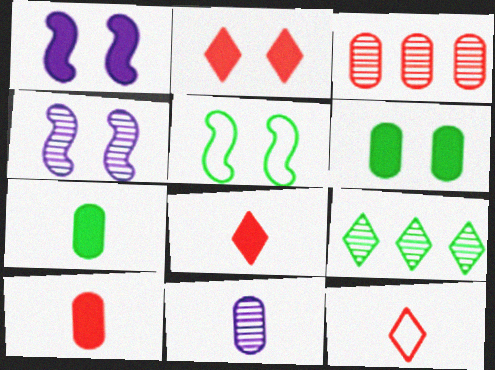[[1, 2, 6], 
[5, 7, 9]]